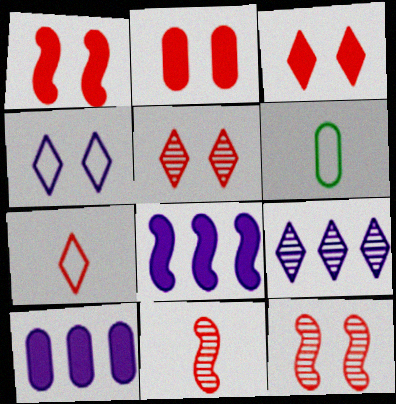[[1, 2, 3], 
[1, 6, 9], 
[5, 6, 8]]